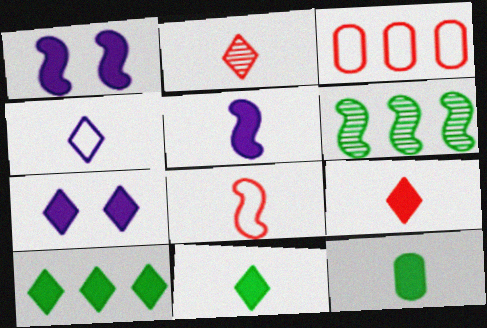[[1, 6, 8], 
[2, 4, 11], 
[5, 9, 12], 
[7, 9, 10]]